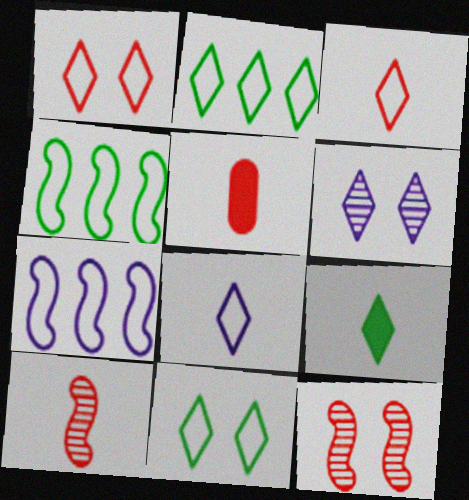[[1, 2, 8], 
[3, 5, 10], 
[4, 5, 6]]